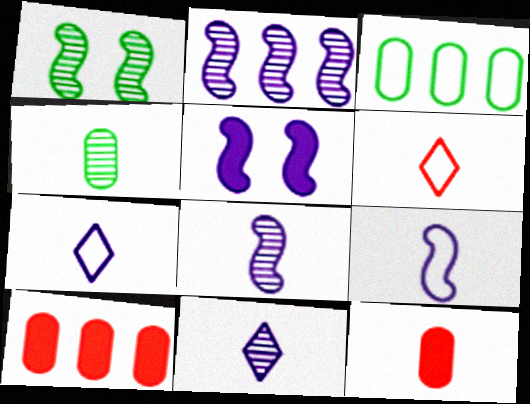[[1, 7, 10], 
[2, 5, 9]]